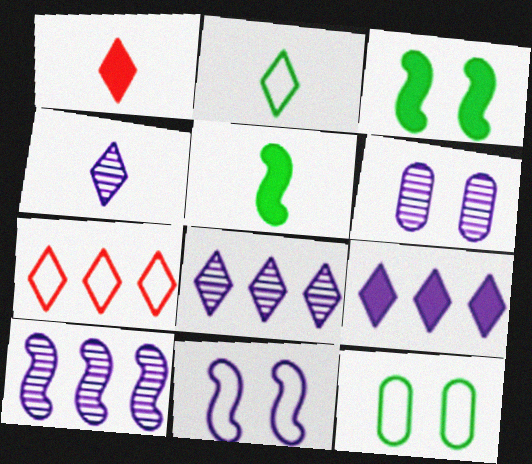[[1, 2, 4], 
[1, 10, 12], 
[4, 6, 10], 
[5, 6, 7]]